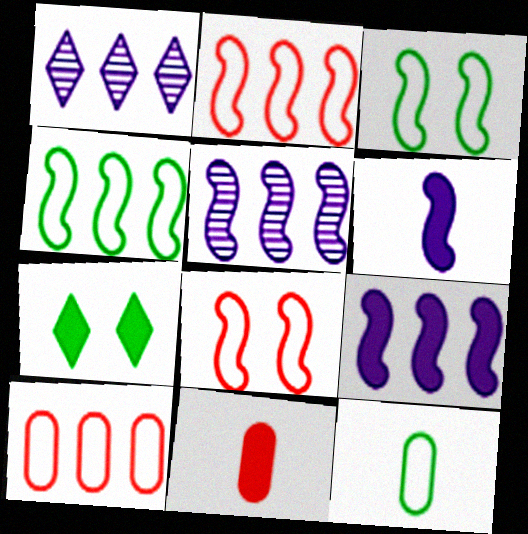[[1, 3, 11], 
[7, 9, 11]]